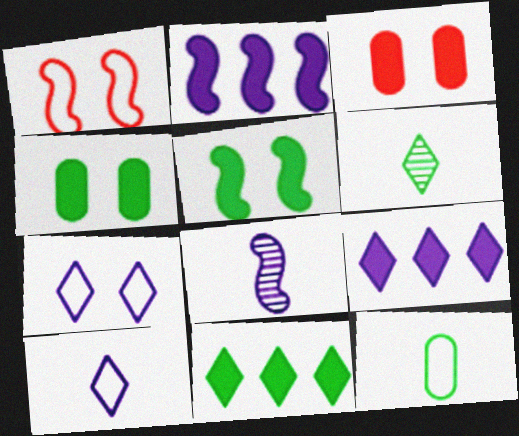[]